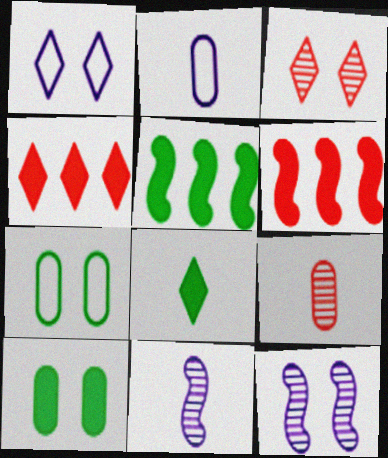[[1, 5, 9], 
[2, 3, 5], 
[4, 7, 11], 
[5, 8, 10]]